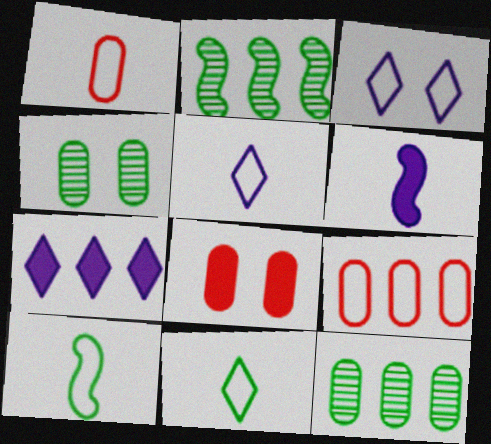[[1, 5, 10], 
[2, 5, 8], 
[2, 7, 9], 
[3, 9, 10]]